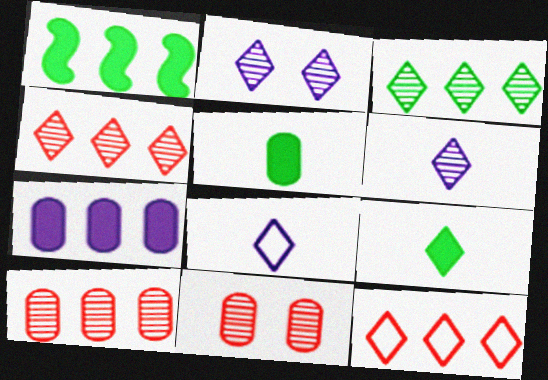[[1, 8, 11], 
[2, 9, 12]]